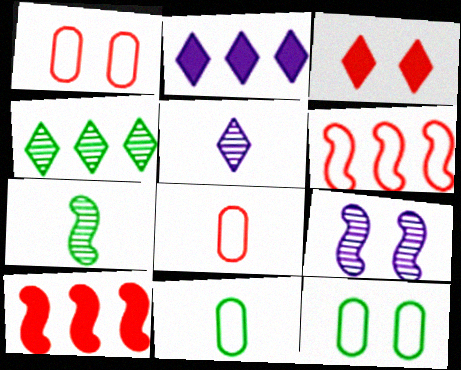[[1, 2, 7], 
[3, 9, 12], 
[5, 10, 12]]